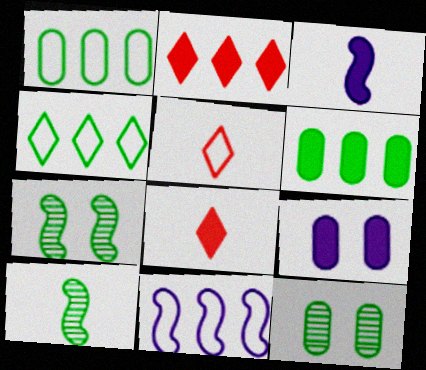[[8, 11, 12]]